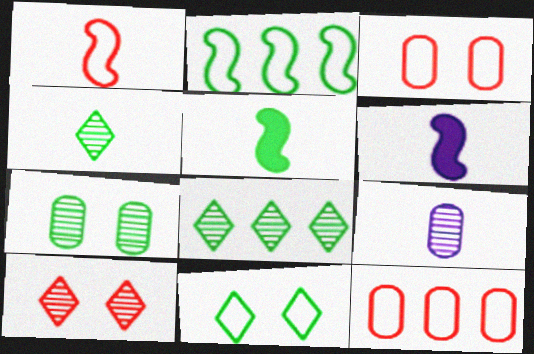[[3, 6, 8]]